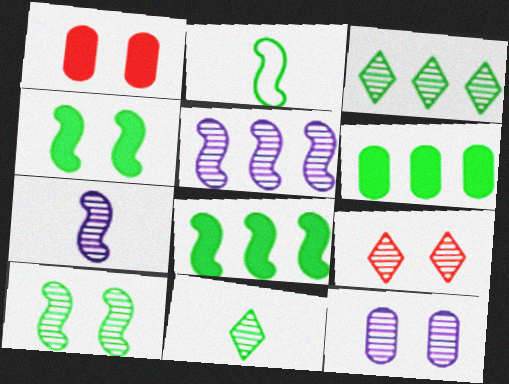[[2, 8, 10], 
[9, 10, 12]]